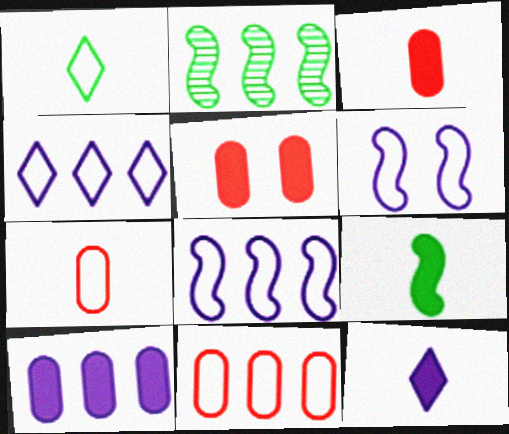[[1, 6, 11], 
[3, 9, 12]]